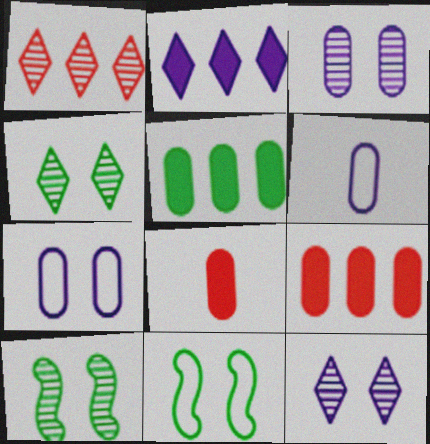[]